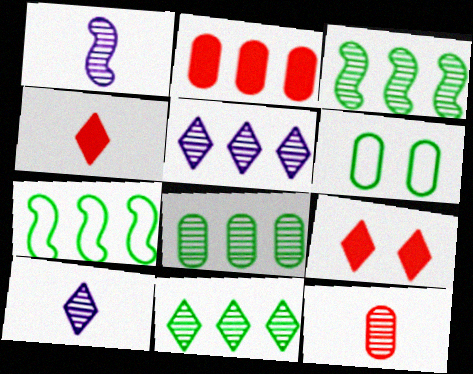[[2, 5, 7], 
[3, 8, 11]]